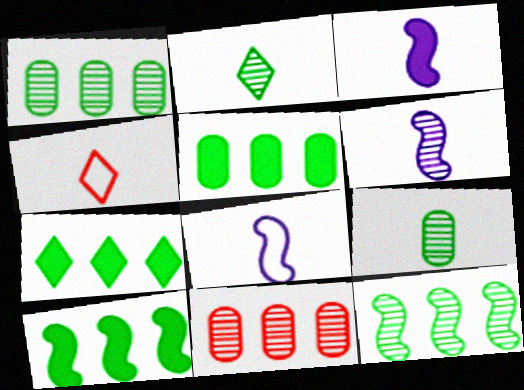[[3, 4, 9], 
[3, 6, 8], 
[5, 7, 10]]